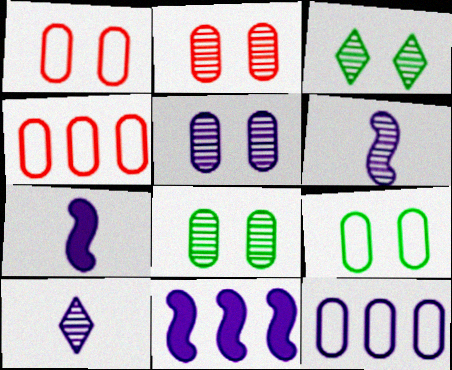[[2, 5, 8], 
[3, 4, 7]]